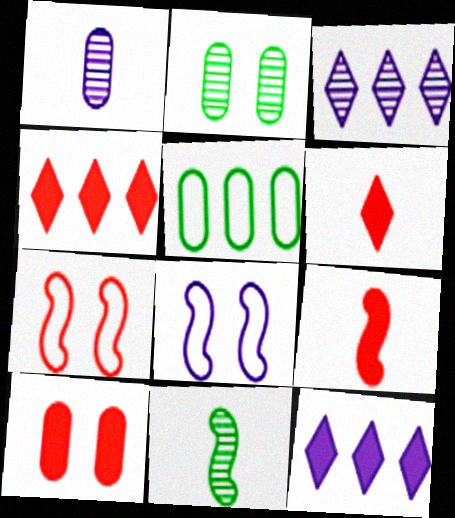[[1, 5, 10], 
[1, 8, 12], 
[4, 9, 10]]